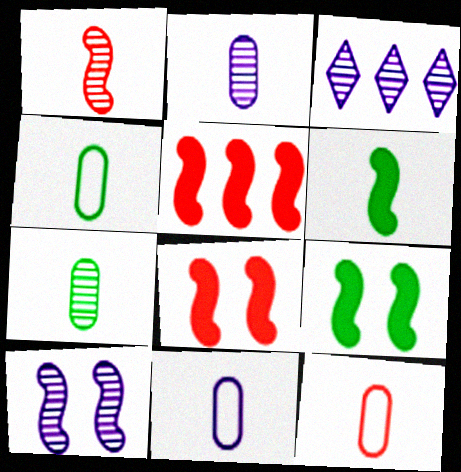[[2, 3, 10], 
[3, 4, 8], 
[3, 9, 12], 
[4, 11, 12]]